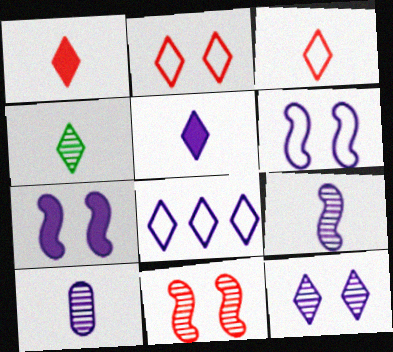[[3, 4, 5], 
[5, 8, 12], 
[7, 8, 10]]